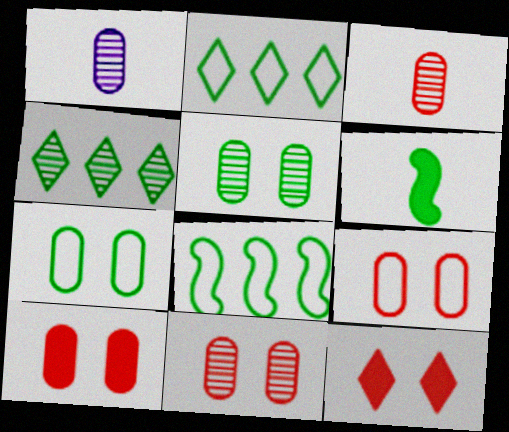[[1, 8, 12], 
[2, 5, 6], 
[4, 6, 7], 
[9, 10, 11]]